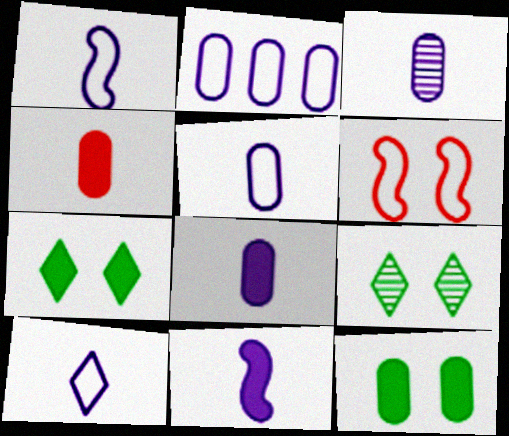[[1, 5, 10], 
[3, 5, 8], 
[3, 10, 11]]